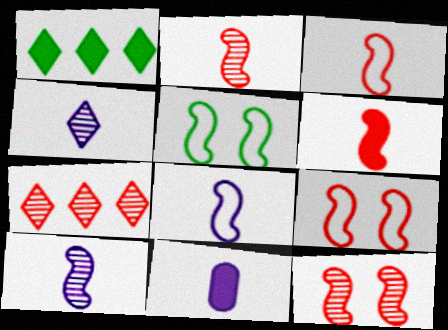[[2, 3, 6], 
[4, 8, 11], 
[5, 7, 11]]